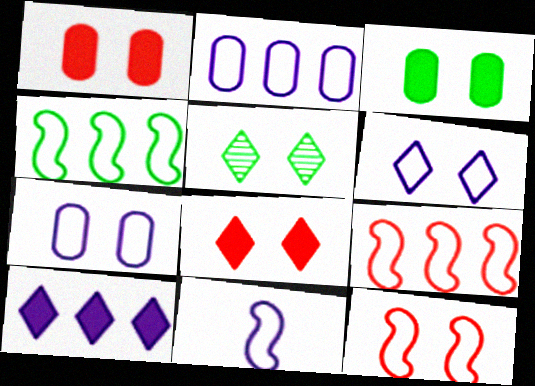[[2, 6, 11], 
[4, 11, 12], 
[5, 6, 8]]